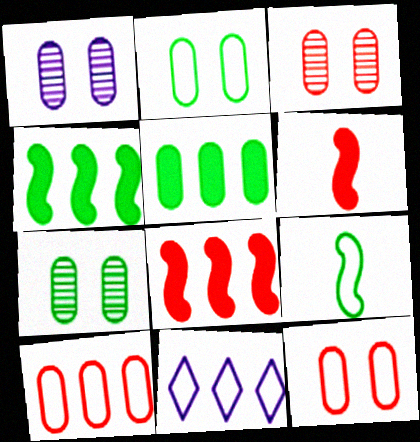[[1, 3, 7], 
[6, 7, 11], 
[9, 11, 12]]